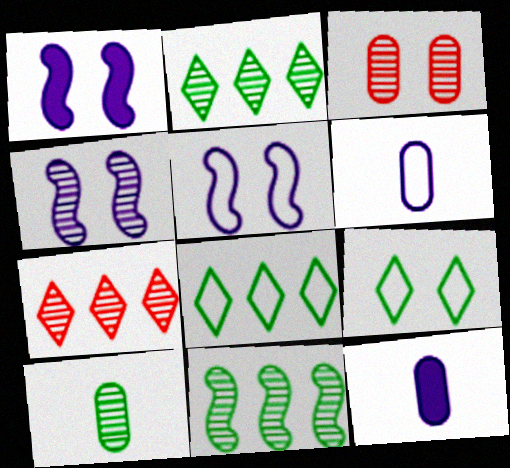[[1, 3, 9], 
[1, 4, 5], 
[4, 7, 10]]